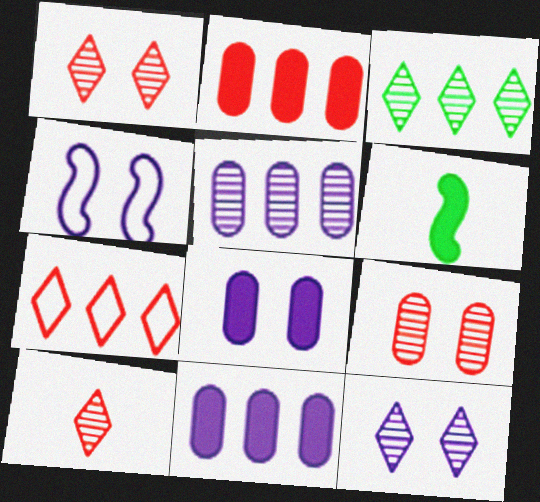[[3, 10, 12], 
[4, 8, 12]]